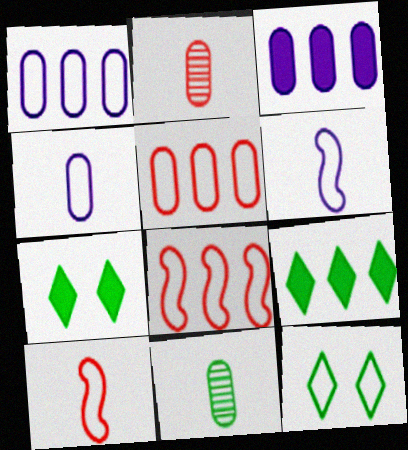[[1, 10, 12], 
[4, 8, 12], 
[5, 6, 12]]